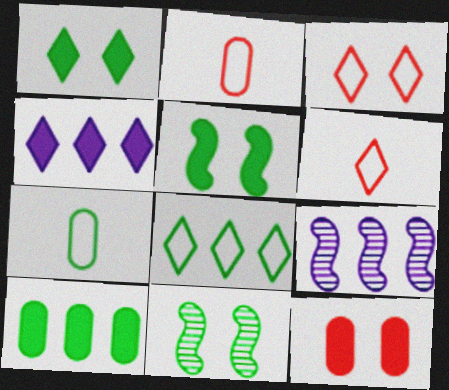[[1, 2, 9], 
[2, 4, 11]]